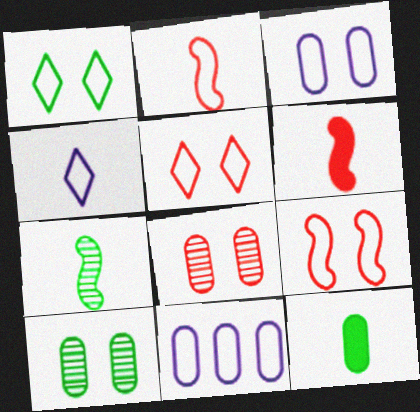[[1, 2, 11], 
[1, 3, 9], 
[8, 11, 12]]